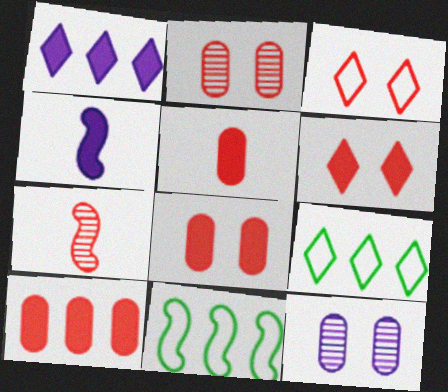[[2, 4, 9], 
[3, 7, 10], 
[5, 8, 10]]